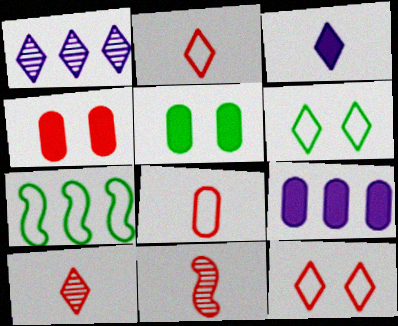[[6, 9, 11]]